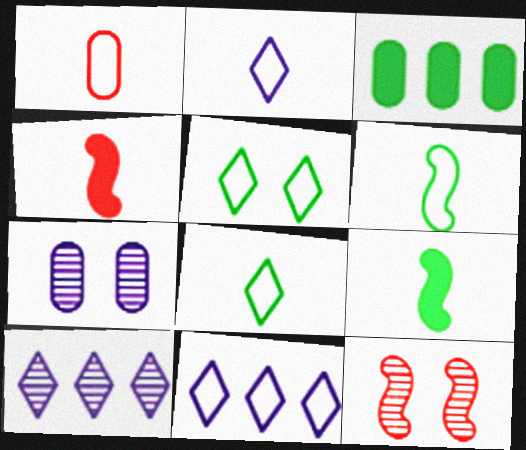[[1, 2, 6], 
[1, 3, 7], 
[2, 3, 12]]